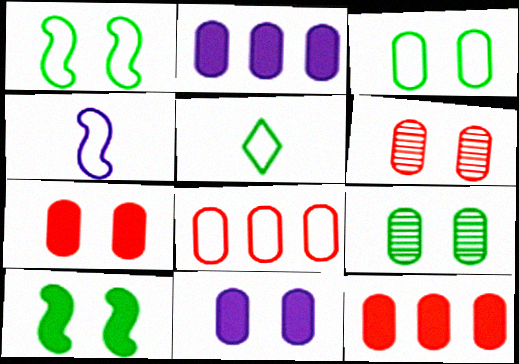[[3, 6, 11]]